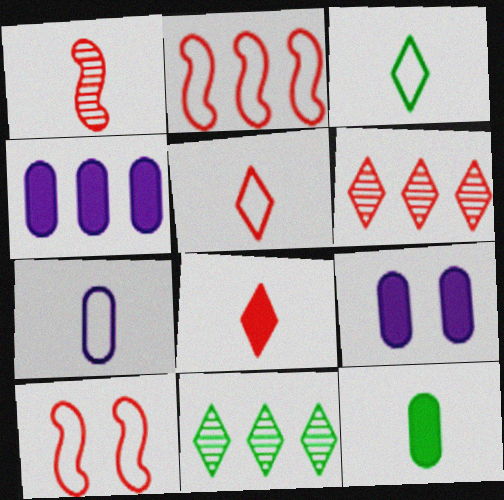[[2, 4, 11]]